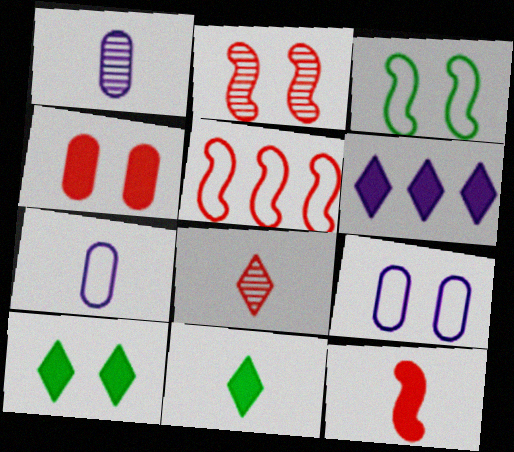[[1, 5, 10], 
[2, 5, 12], 
[2, 9, 10], 
[4, 5, 8]]